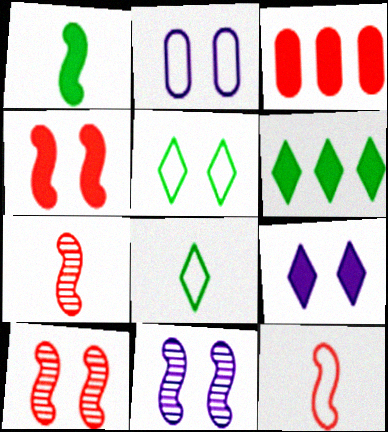[[1, 3, 9], 
[2, 6, 7], 
[2, 9, 11], 
[3, 8, 11]]